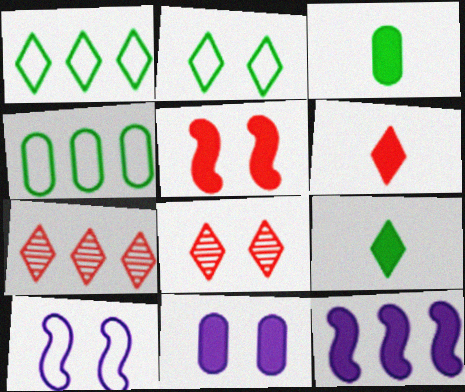[[3, 7, 10], 
[4, 7, 12]]